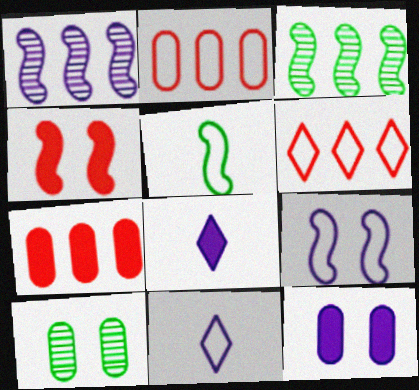[[1, 4, 5], 
[1, 11, 12]]